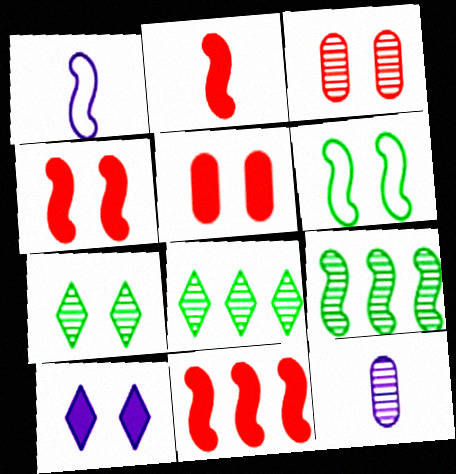[[1, 4, 9], 
[1, 5, 8], 
[2, 4, 11], 
[3, 6, 10]]